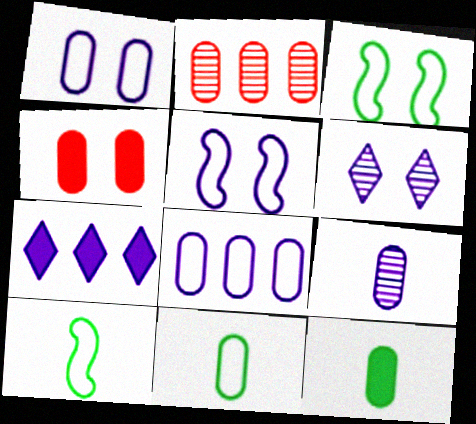[[1, 2, 12], 
[3, 4, 6], 
[5, 7, 9]]